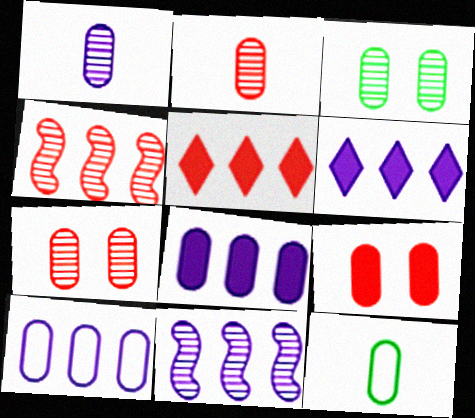[[6, 10, 11], 
[7, 8, 12]]